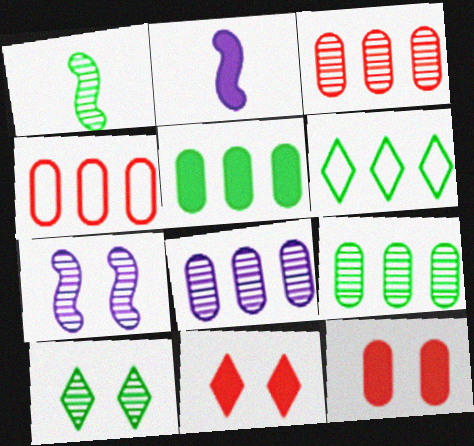[[1, 9, 10], 
[2, 4, 10], 
[2, 5, 11], 
[3, 8, 9], 
[4, 5, 8]]